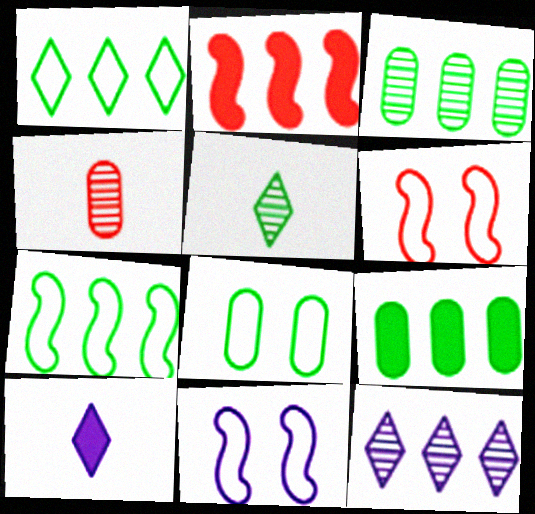[[3, 6, 10]]